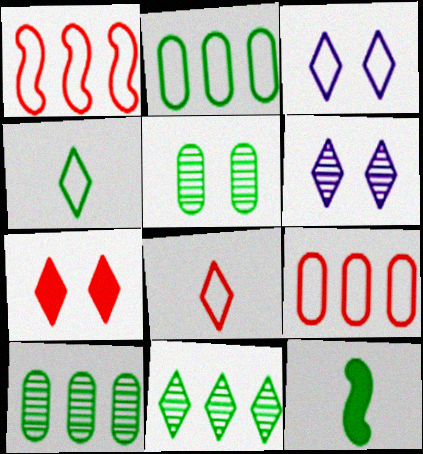[[6, 9, 12]]